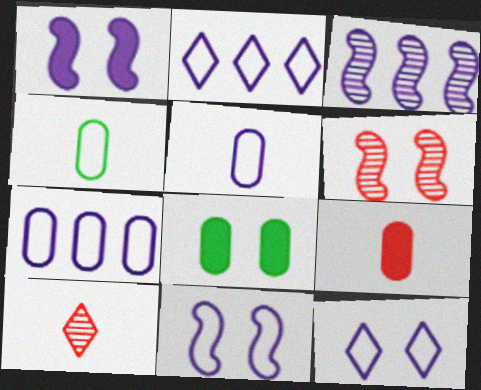[[2, 5, 11], 
[6, 8, 12]]